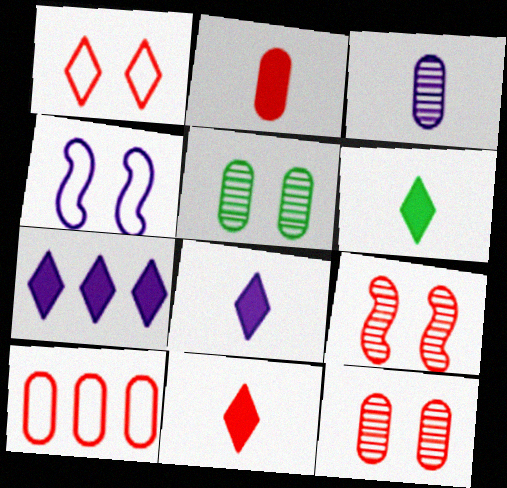[[2, 10, 12], 
[3, 4, 7], 
[6, 8, 11], 
[9, 10, 11]]